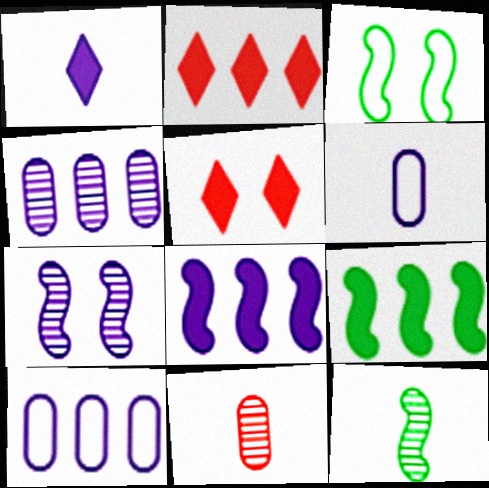[[1, 7, 10], 
[3, 9, 12], 
[5, 10, 12]]